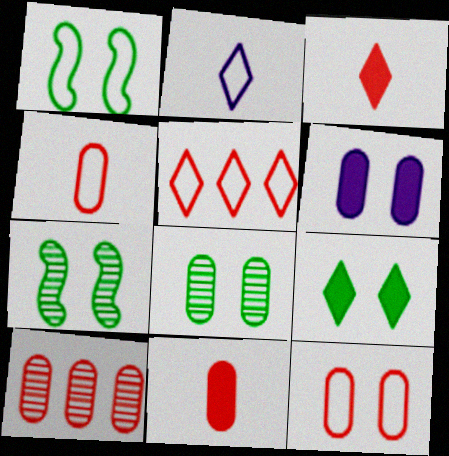[[1, 8, 9], 
[6, 8, 12], 
[10, 11, 12]]